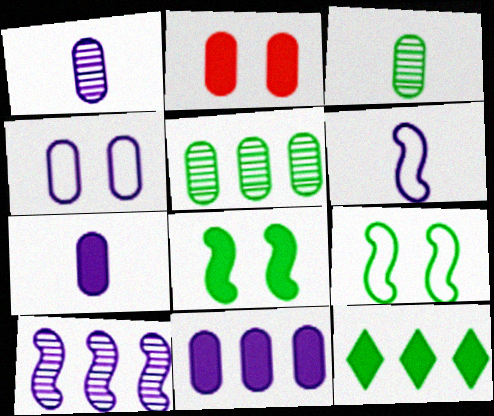[[1, 4, 11], 
[3, 9, 12]]